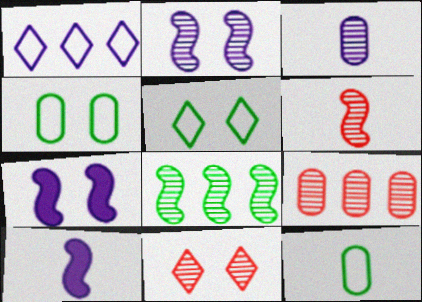[[1, 3, 7], 
[2, 6, 8], 
[3, 8, 11], 
[4, 7, 11], 
[5, 9, 10], 
[6, 9, 11]]